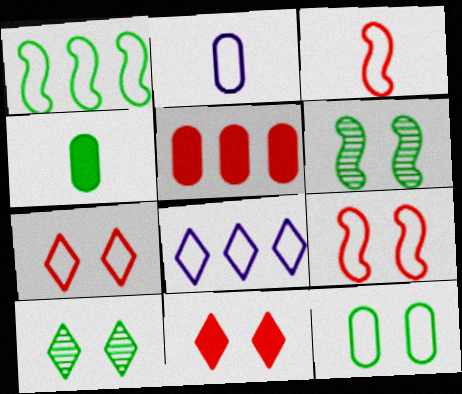[[1, 2, 7], 
[1, 4, 10], 
[3, 8, 12]]